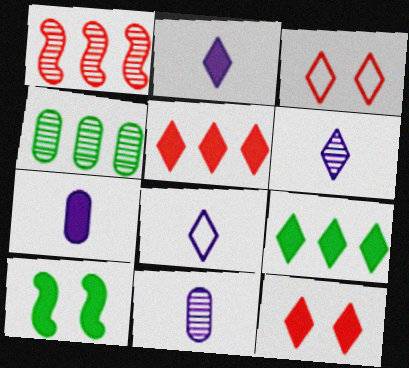[[2, 6, 8], 
[2, 9, 12], 
[3, 6, 9], 
[5, 7, 10]]